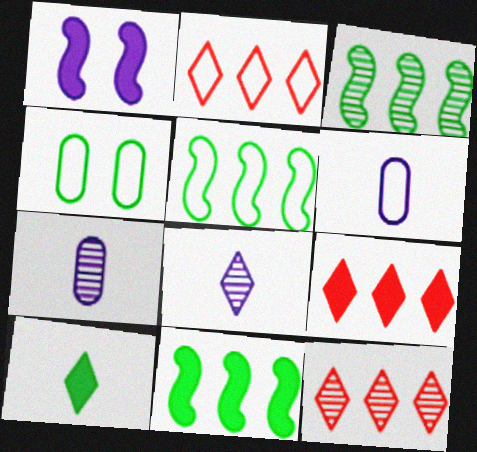[[2, 9, 12], 
[3, 4, 10], 
[3, 5, 11]]